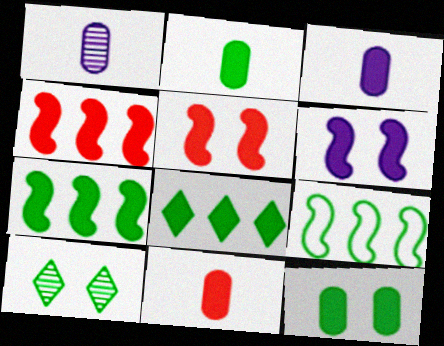[[2, 3, 11], 
[2, 9, 10], 
[3, 5, 8], 
[6, 8, 11]]